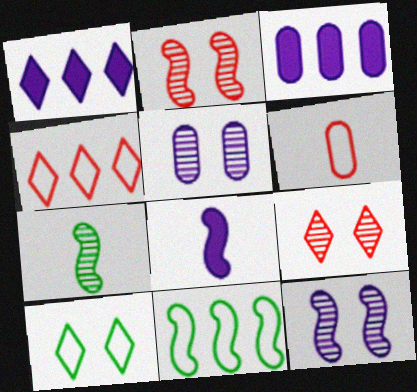[[2, 8, 11]]